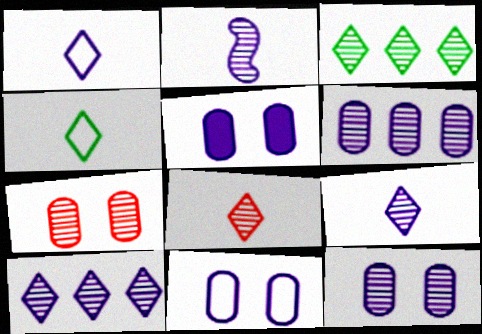[[2, 3, 7], 
[2, 10, 12], 
[5, 11, 12]]